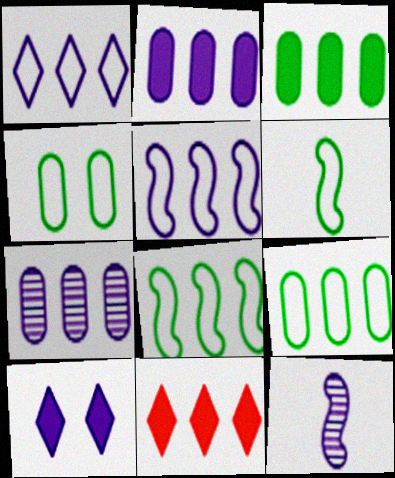[[4, 11, 12], 
[7, 8, 11]]